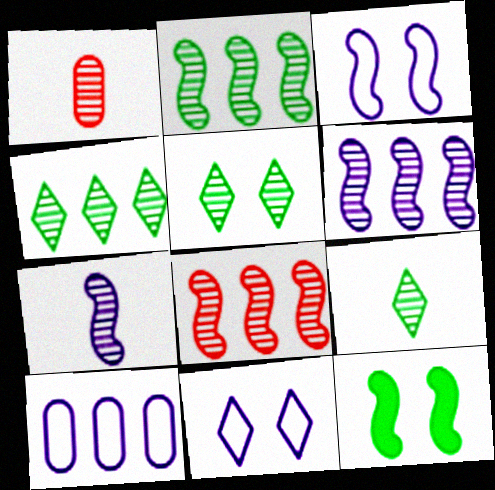[[1, 5, 6], 
[1, 7, 9], 
[2, 6, 8], 
[4, 5, 9]]